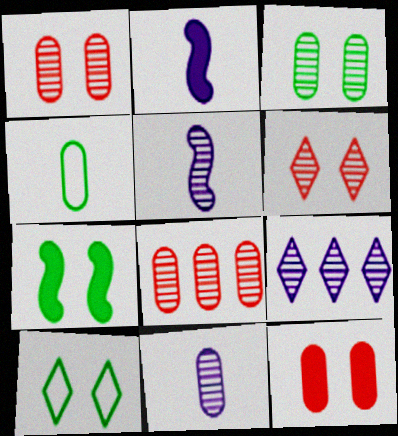[[2, 8, 10], 
[3, 7, 10], 
[3, 8, 11]]